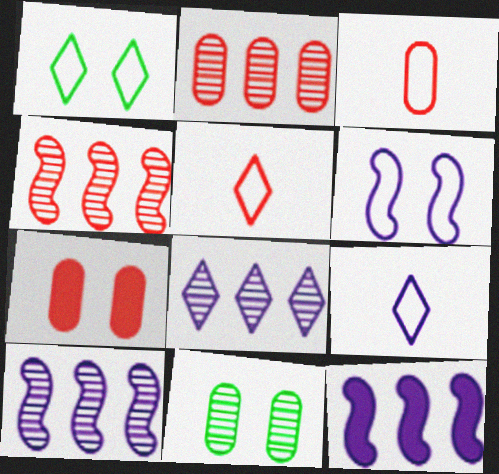[[2, 3, 7], 
[4, 5, 7], 
[5, 11, 12]]